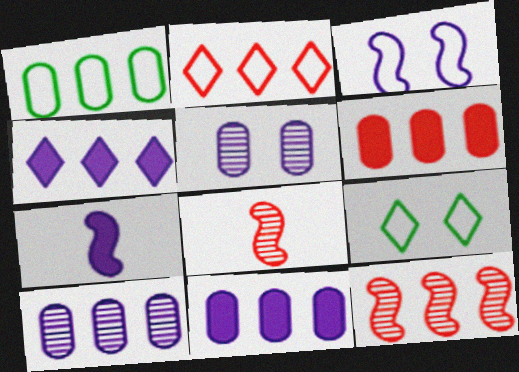[[1, 4, 12], 
[1, 6, 10], 
[2, 6, 12], 
[8, 9, 11]]